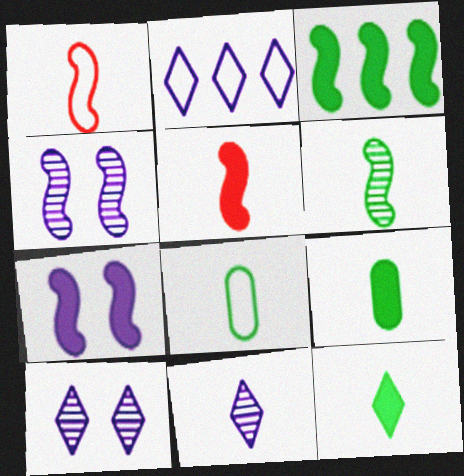[[1, 3, 4], 
[1, 9, 11], 
[3, 5, 7], 
[5, 8, 11], 
[6, 8, 12]]